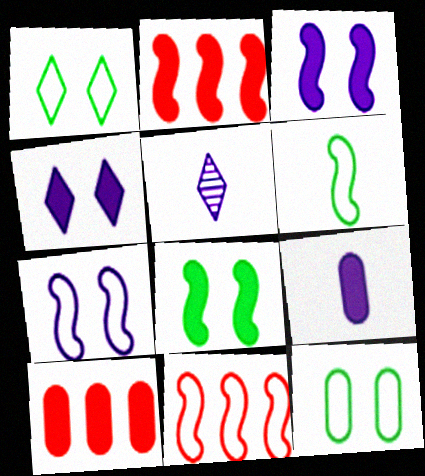[[2, 5, 12], 
[6, 7, 11]]